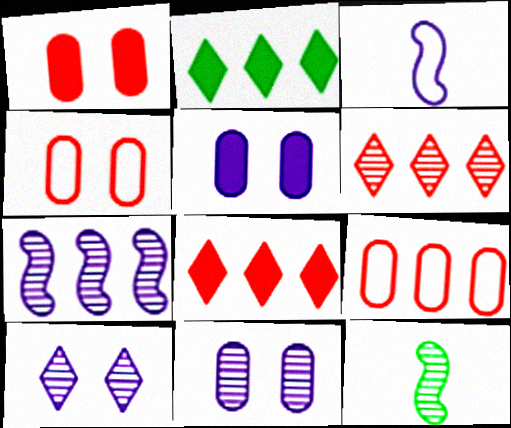[[2, 7, 9], 
[6, 11, 12]]